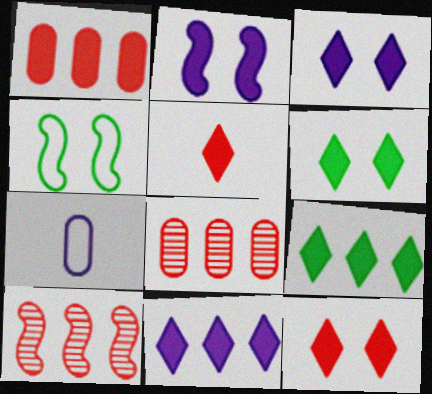[[3, 5, 9], 
[3, 6, 12], 
[5, 6, 11], 
[6, 7, 10]]